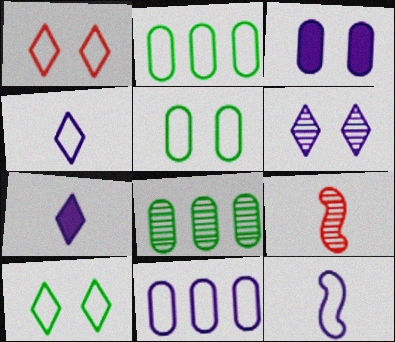[[1, 2, 12], 
[6, 8, 9]]